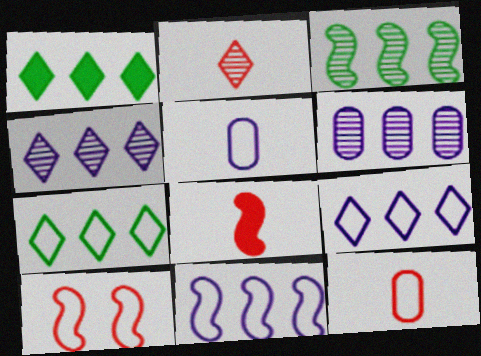[[2, 8, 12], 
[5, 7, 10]]